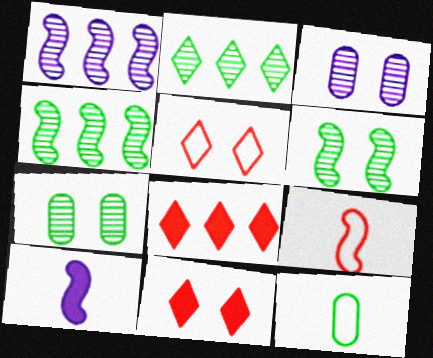[[1, 11, 12]]